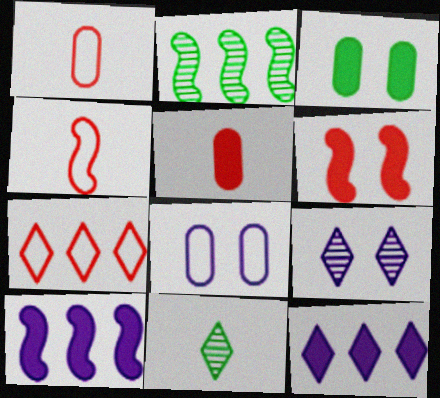[]